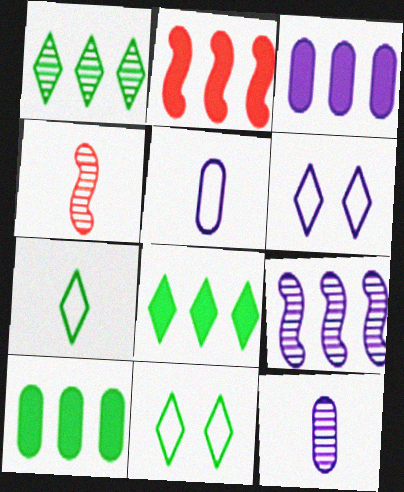[[2, 3, 8], 
[2, 11, 12], 
[3, 4, 11], 
[4, 6, 10]]